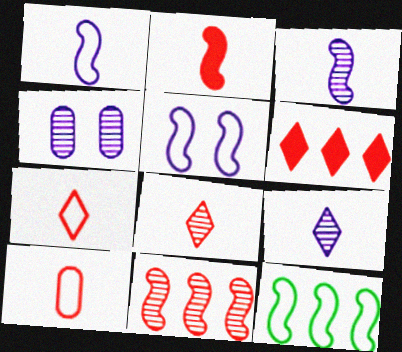[[2, 8, 10]]